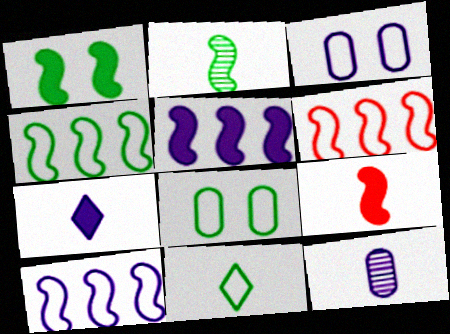[[1, 2, 4], 
[1, 5, 9], 
[3, 6, 11], 
[4, 6, 10], 
[4, 8, 11], 
[9, 11, 12]]